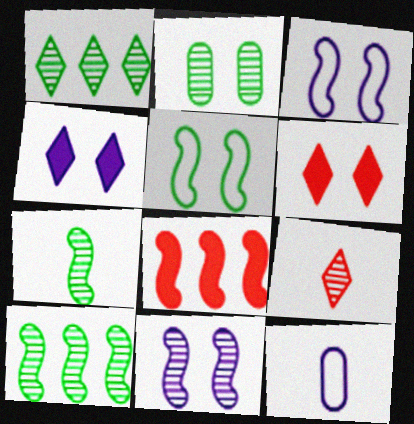[[1, 2, 7], 
[2, 3, 6], 
[3, 7, 8], 
[6, 10, 12]]